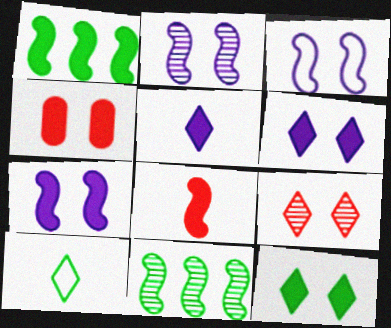[[1, 4, 5], 
[1, 7, 8], 
[2, 3, 7], 
[3, 8, 11], 
[4, 7, 12]]